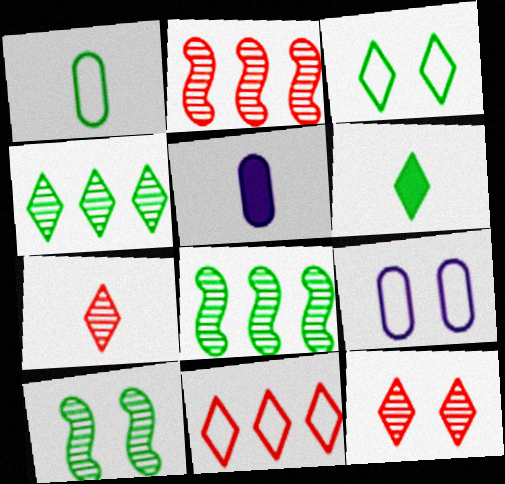[[2, 3, 5], 
[2, 6, 9], 
[3, 4, 6], 
[5, 10, 11]]